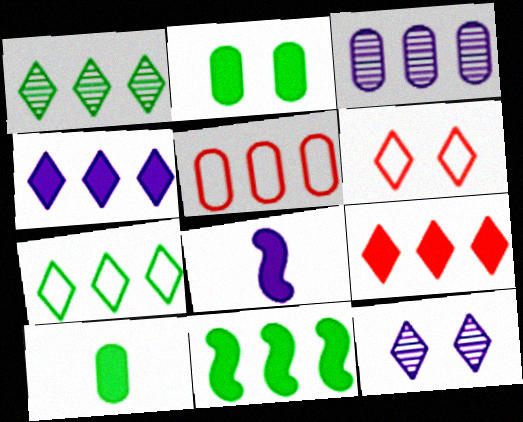[[2, 8, 9]]